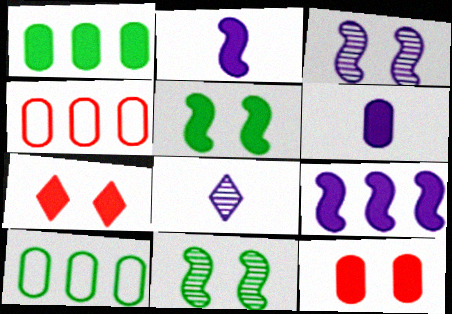[[1, 2, 7], 
[1, 6, 12], 
[4, 5, 8]]